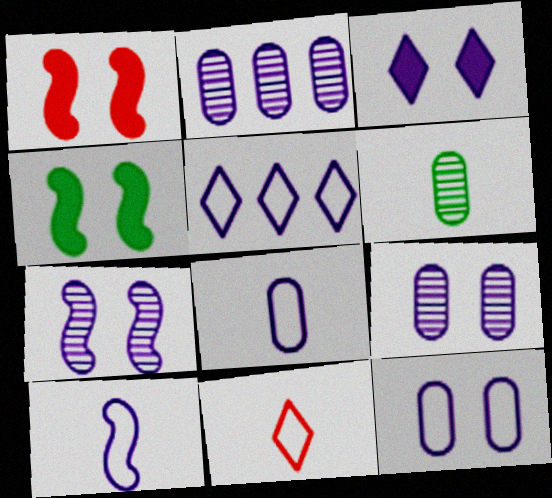[[1, 5, 6], 
[2, 3, 10], 
[2, 4, 11], 
[3, 7, 12], 
[5, 10, 12]]